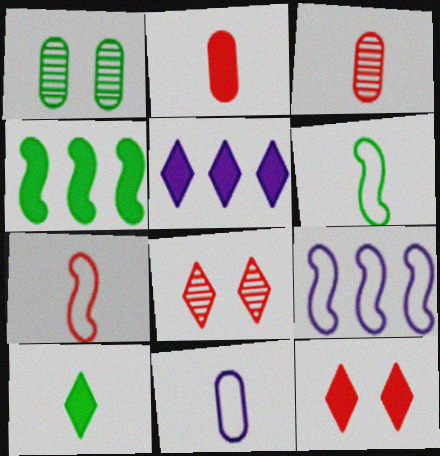[[1, 5, 7], 
[4, 8, 11], 
[5, 10, 12]]